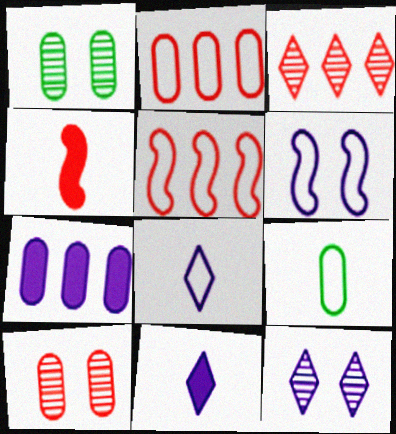[[1, 5, 11], 
[7, 9, 10]]